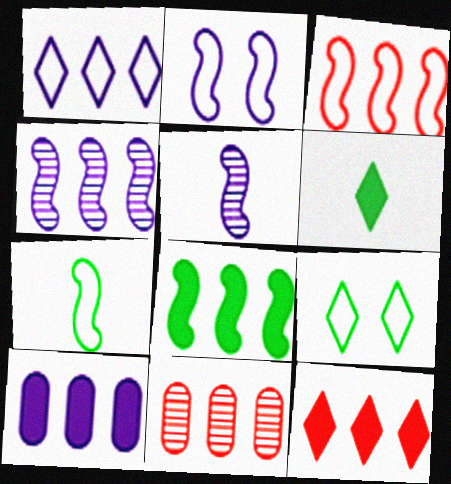[[1, 4, 10], 
[1, 8, 11], 
[2, 3, 7], 
[2, 6, 11], 
[3, 4, 8], 
[3, 11, 12], 
[8, 10, 12]]